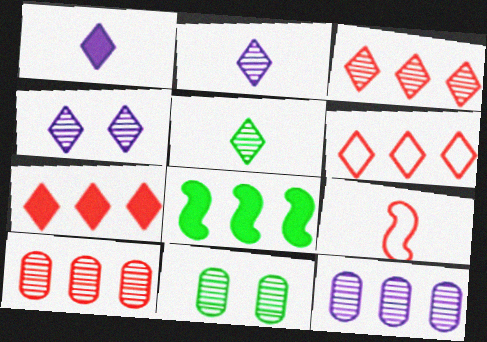[[3, 4, 5], 
[3, 6, 7], 
[6, 8, 12]]